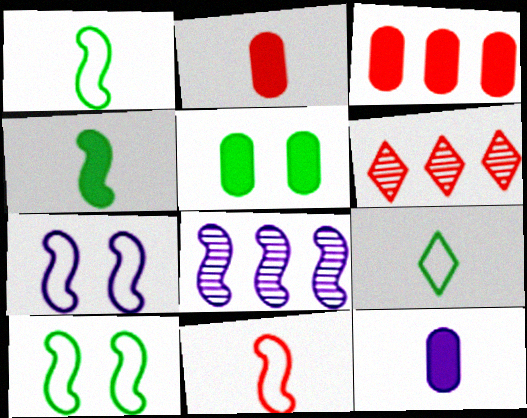[[3, 5, 12], 
[6, 10, 12]]